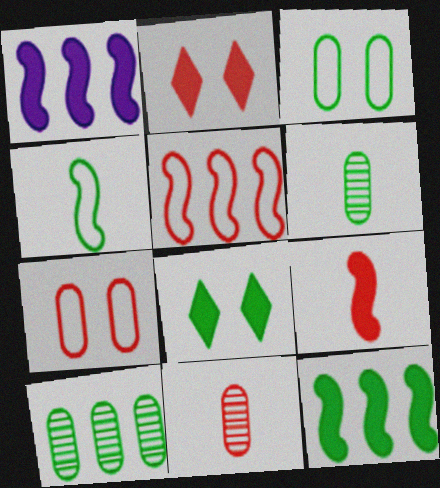[[2, 5, 11], 
[4, 8, 10]]